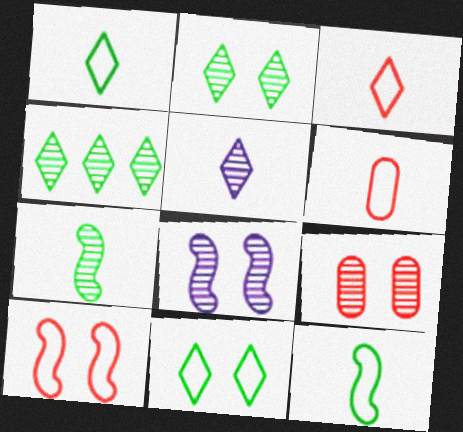[[2, 8, 9]]